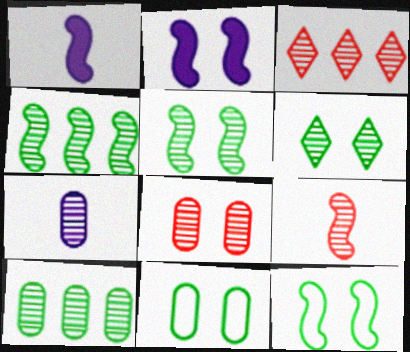[[1, 3, 11], 
[3, 5, 7], 
[3, 8, 9], 
[7, 8, 10]]